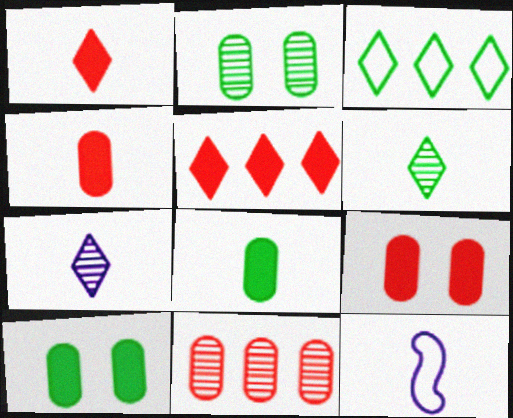[[2, 5, 12], 
[4, 6, 12]]